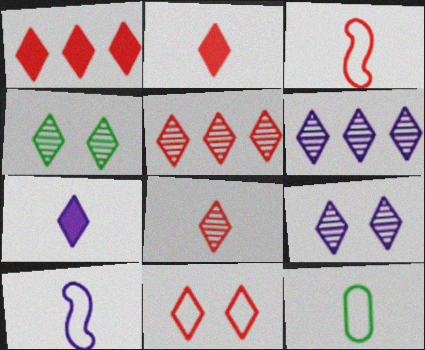[[1, 8, 11], 
[2, 5, 11], 
[4, 6, 8]]